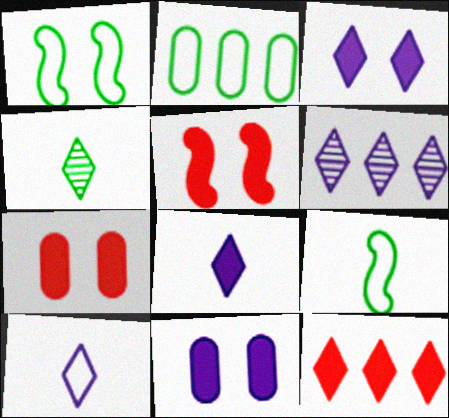[[3, 6, 10], 
[6, 7, 9]]